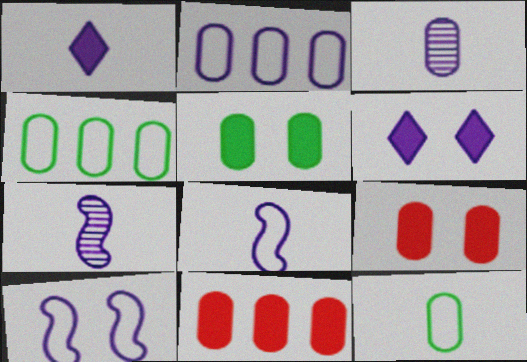[[1, 3, 8], 
[2, 6, 7], 
[3, 4, 9]]